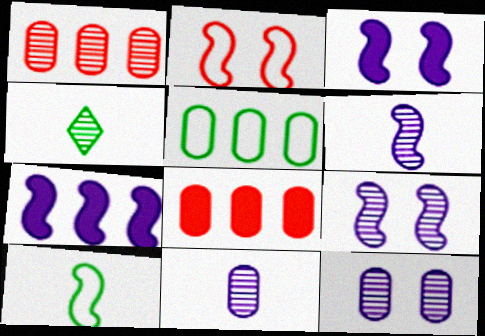[[1, 4, 9]]